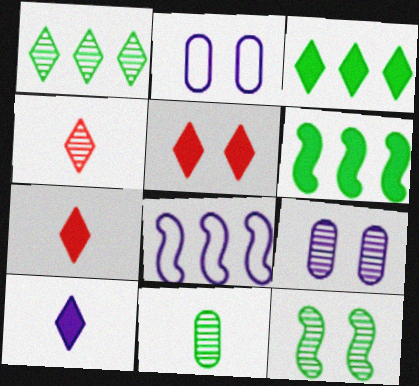[[1, 11, 12], 
[2, 4, 6], 
[2, 5, 12], 
[3, 5, 10], 
[5, 8, 11], 
[8, 9, 10]]